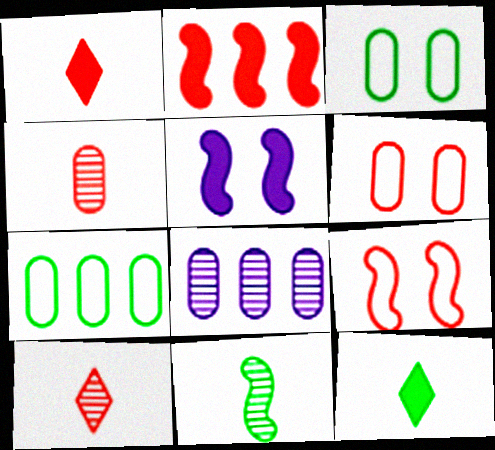[[2, 6, 10], 
[5, 7, 10], 
[8, 9, 12]]